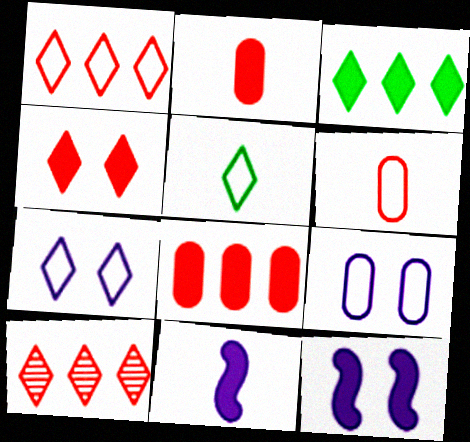[[1, 5, 7], 
[2, 3, 12]]